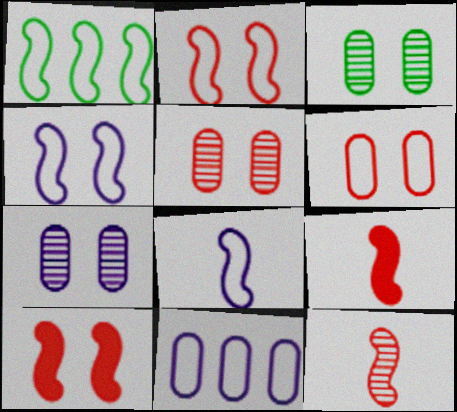[[1, 2, 8], 
[3, 5, 7]]